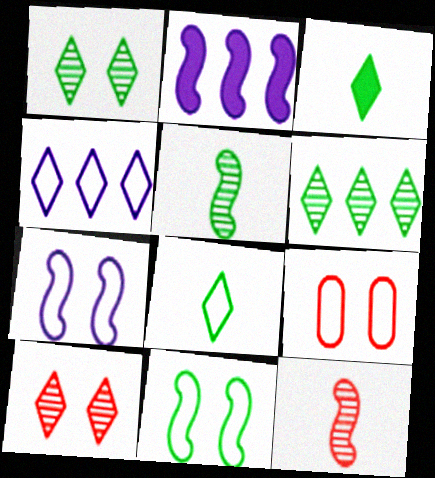[[2, 11, 12], 
[3, 4, 10]]